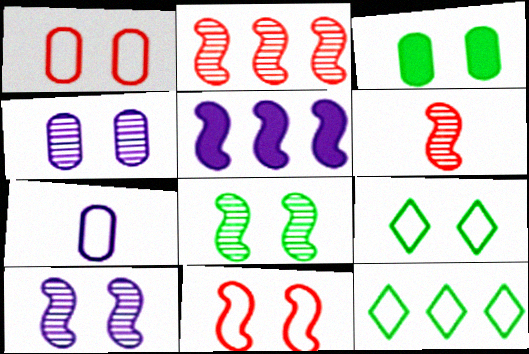[[1, 3, 4], 
[3, 8, 9], 
[7, 11, 12]]